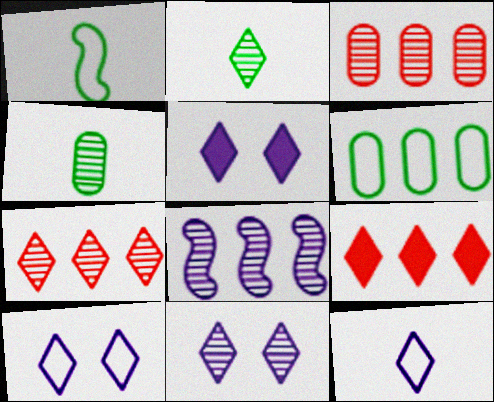[[1, 3, 5], 
[2, 7, 11], 
[2, 9, 10], 
[5, 10, 11], 
[6, 8, 9]]